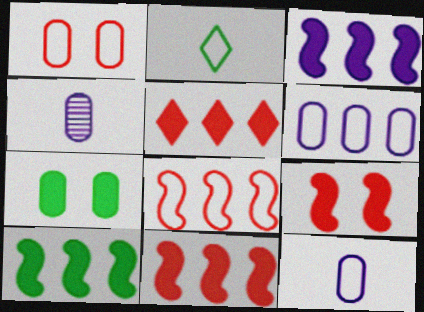[[3, 10, 11]]